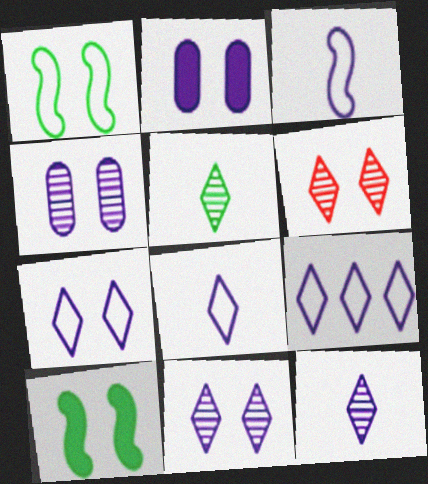[[1, 2, 6], 
[7, 8, 9]]